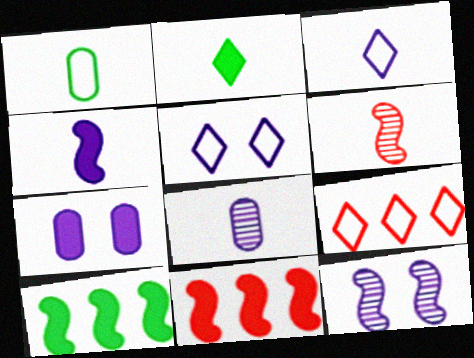[[2, 7, 11], 
[3, 4, 8], 
[5, 7, 12]]